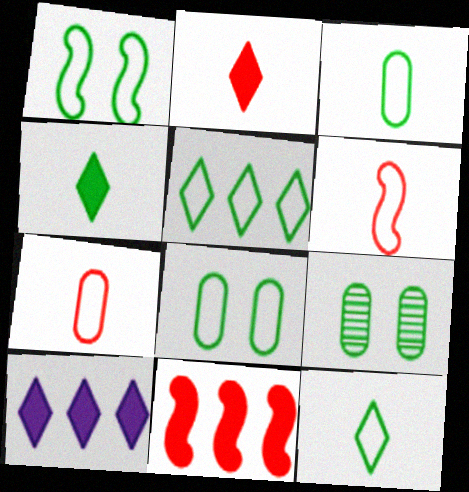[[1, 3, 5], 
[6, 9, 10]]